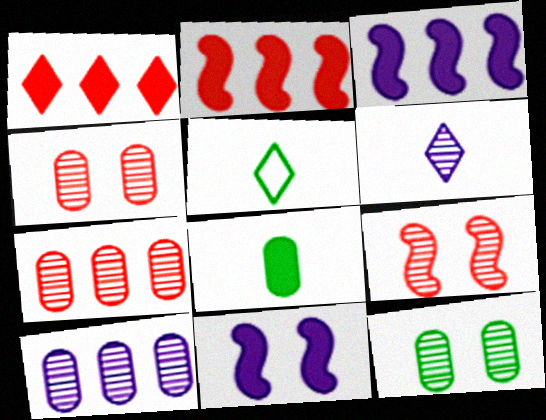[[1, 8, 11], 
[3, 4, 5], 
[5, 7, 11]]